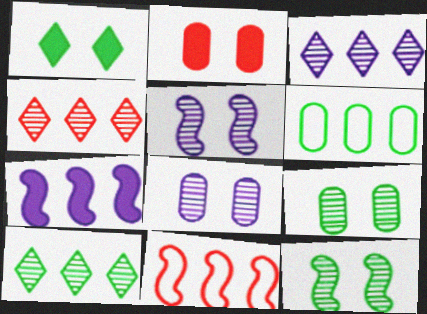[[3, 4, 10], 
[4, 6, 7]]